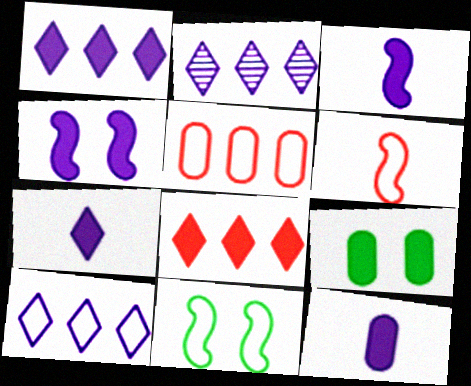[[1, 2, 10], 
[1, 4, 12], 
[2, 6, 9], 
[3, 7, 12], 
[3, 8, 9]]